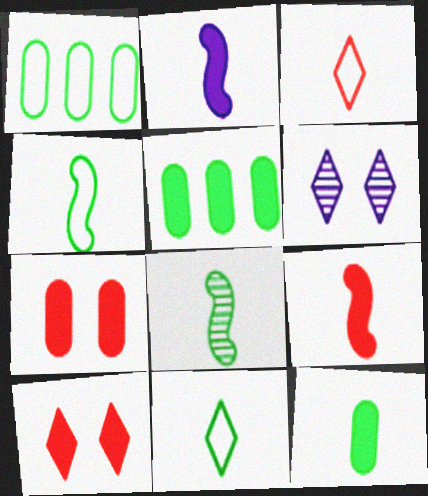[[1, 6, 9], 
[2, 5, 10], 
[8, 11, 12]]